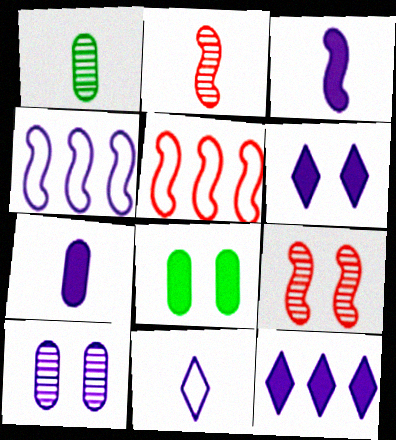[[1, 5, 6]]